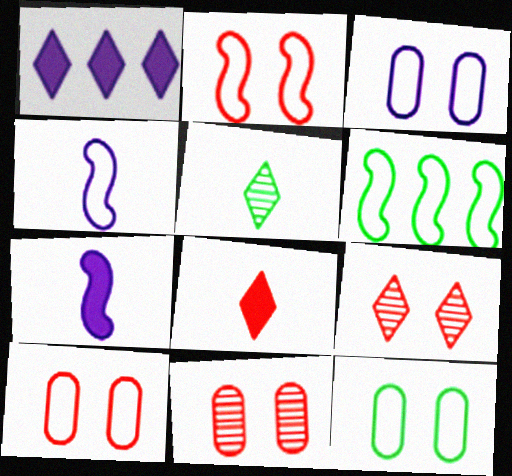[[2, 4, 6], 
[3, 10, 12]]